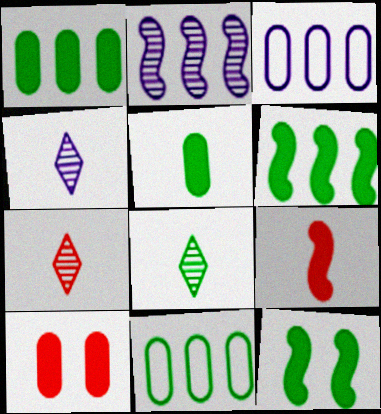[[3, 7, 12], 
[4, 7, 8], 
[8, 11, 12]]